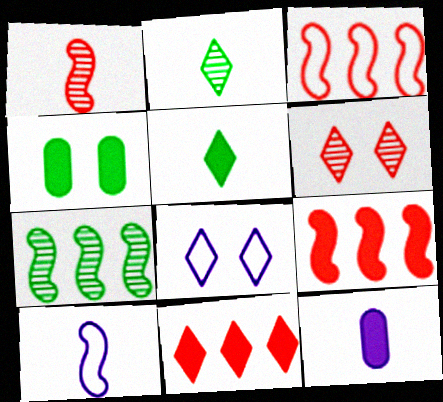[[2, 8, 11]]